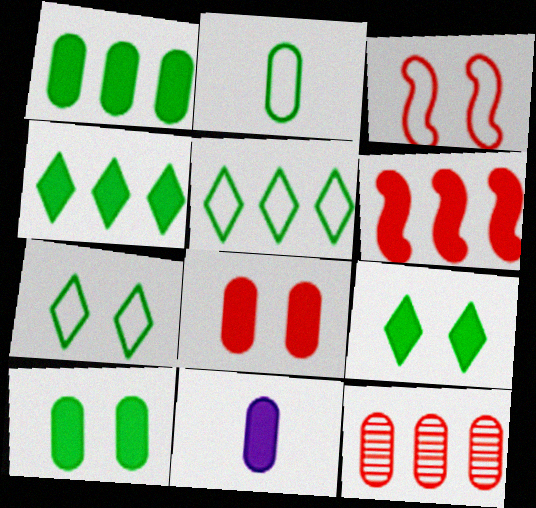[[1, 8, 11], 
[6, 9, 11]]